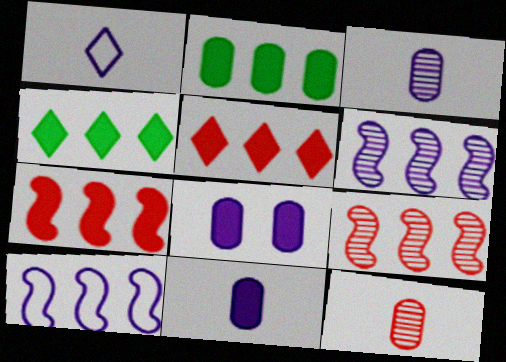[[1, 6, 8]]